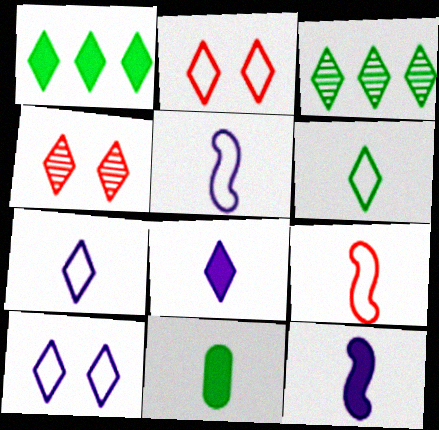[[1, 4, 7], 
[2, 3, 8]]